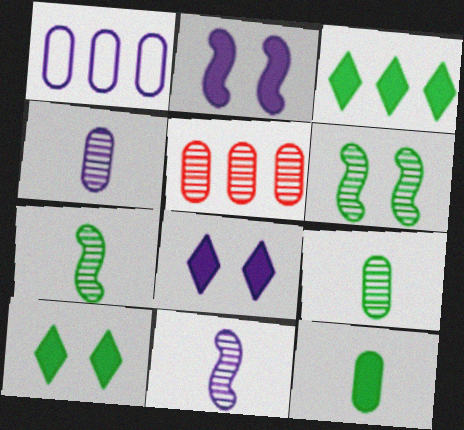[[1, 8, 11]]